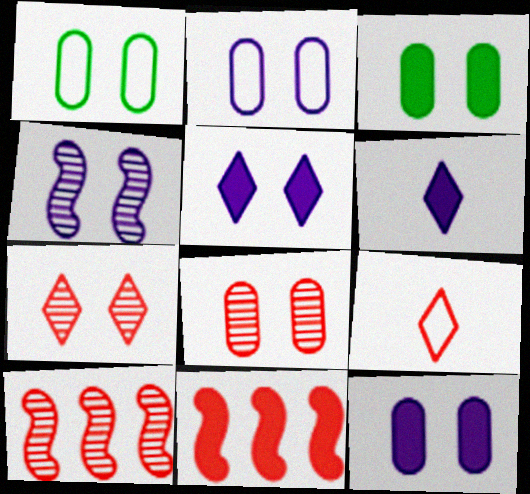[[1, 6, 10], 
[1, 8, 12], 
[2, 3, 8], 
[2, 4, 5], 
[3, 6, 11], 
[8, 9, 11]]